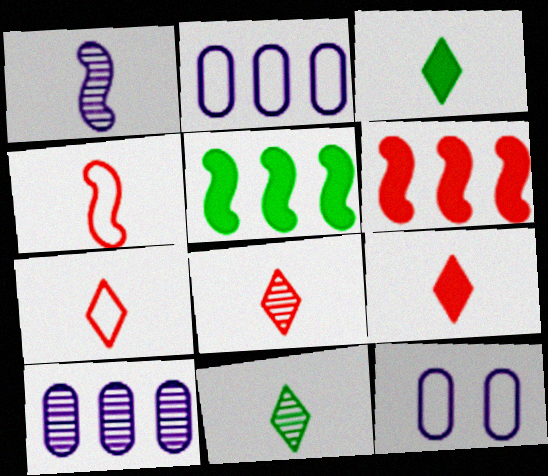[[5, 8, 12], 
[6, 11, 12], 
[7, 8, 9]]